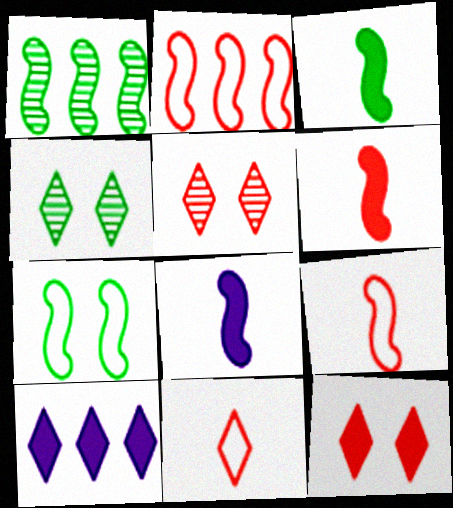[[1, 3, 7], 
[3, 6, 8], 
[4, 10, 11]]